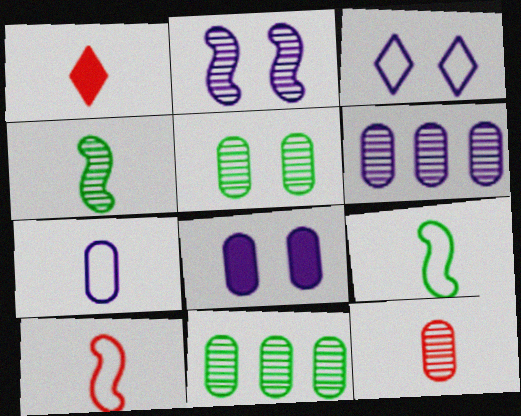[[1, 4, 7], 
[1, 10, 12], 
[2, 3, 8], 
[5, 6, 12], 
[6, 7, 8]]